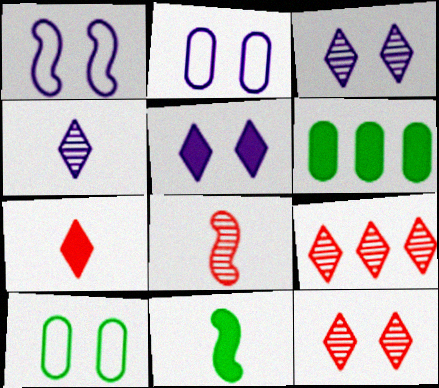[[2, 9, 11]]